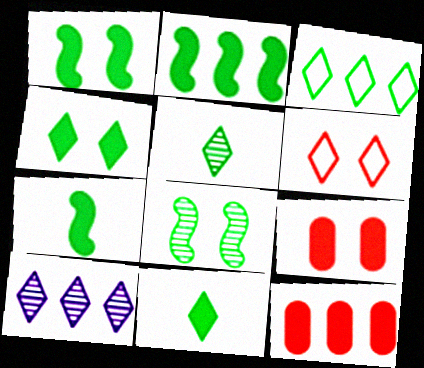[[1, 2, 7], 
[3, 4, 5], 
[6, 10, 11]]